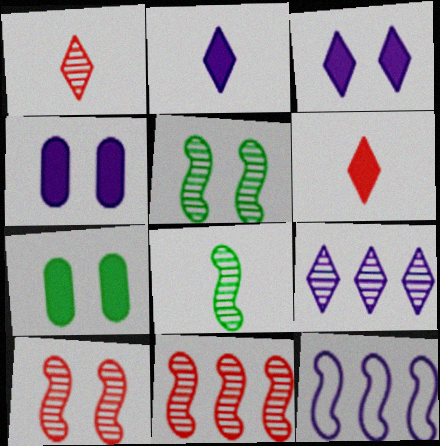[[1, 7, 12]]